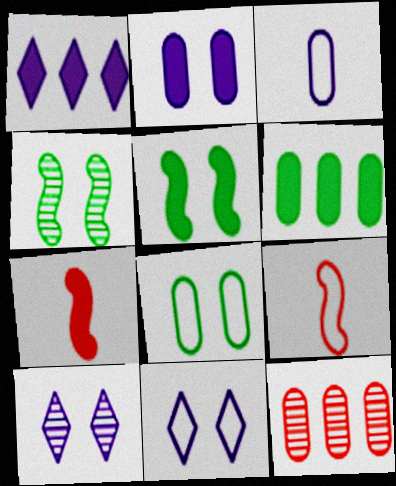[[6, 9, 10]]